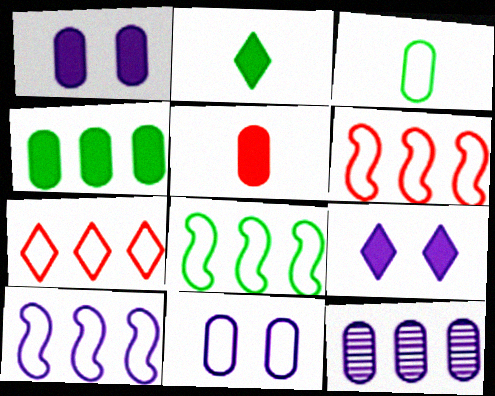[[1, 4, 5], 
[6, 8, 10]]